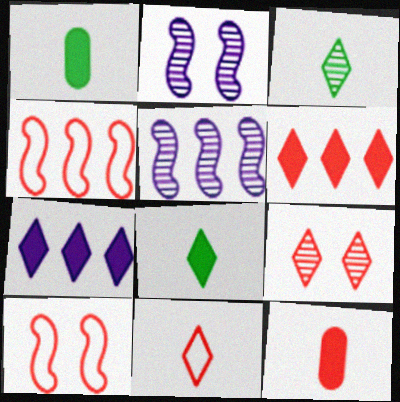[[4, 9, 12], 
[6, 9, 11]]